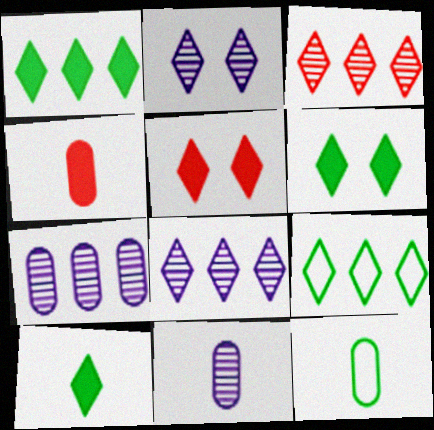[[1, 6, 10], 
[4, 11, 12]]